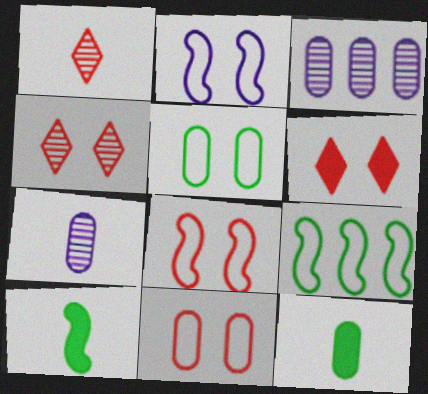[[3, 11, 12], 
[6, 7, 9]]